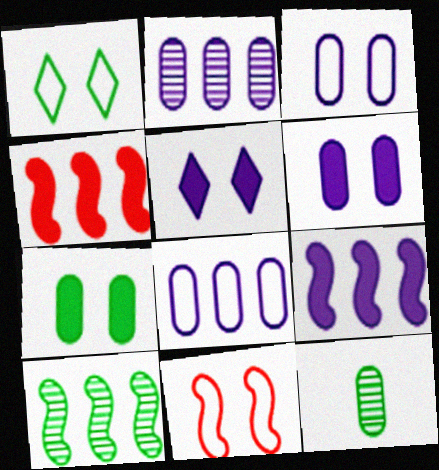[[1, 3, 11]]